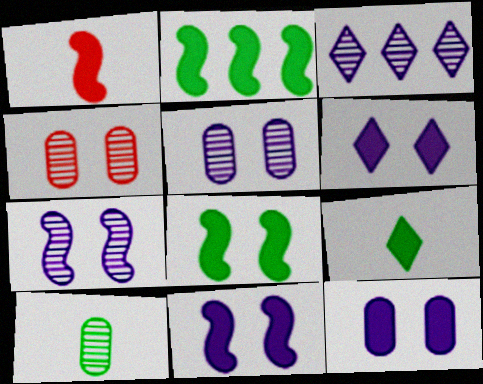[[1, 2, 11], 
[6, 11, 12]]